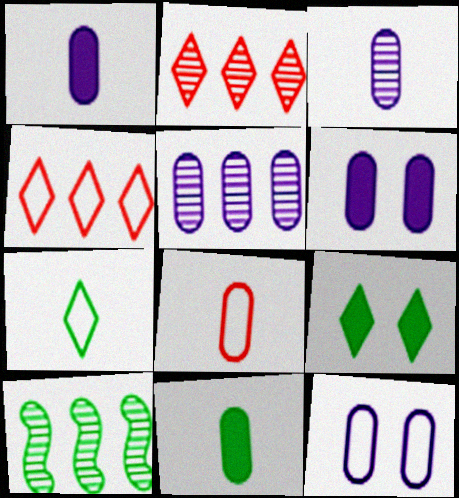[[1, 5, 12], 
[2, 5, 10], 
[3, 8, 11]]